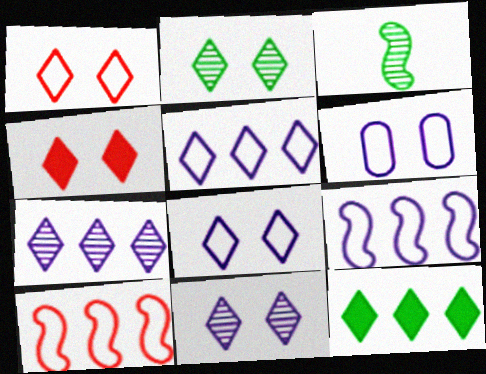[[2, 4, 8]]